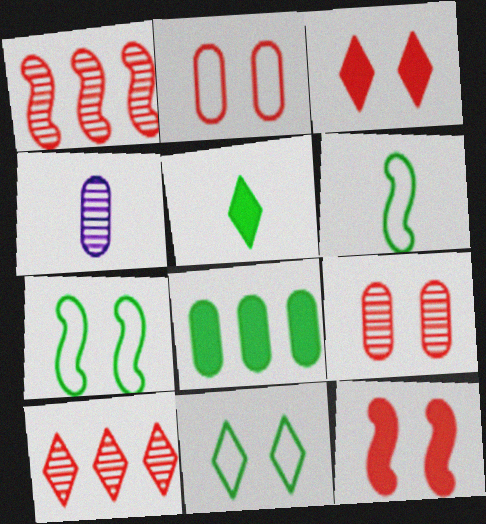[[2, 4, 8]]